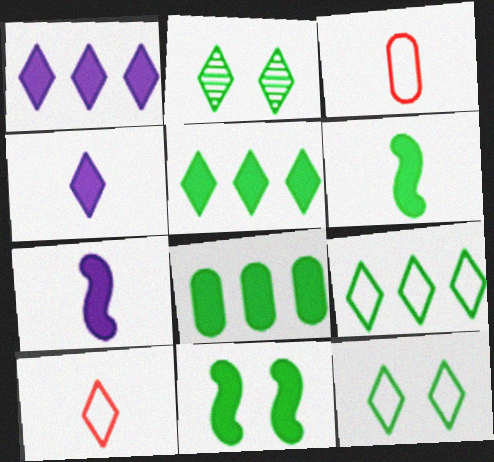[[1, 2, 10]]